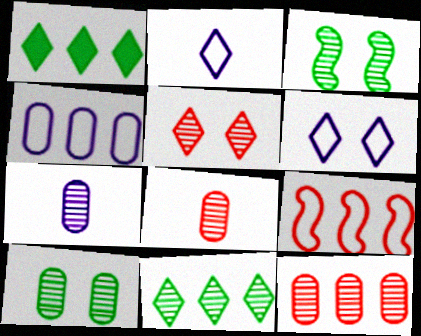[[1, 2, 5], 
[7, 10, 12]]